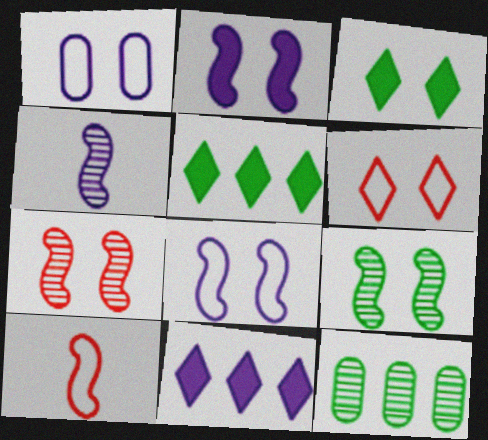[[1, 3, 7], 
[1, 4, 11]]